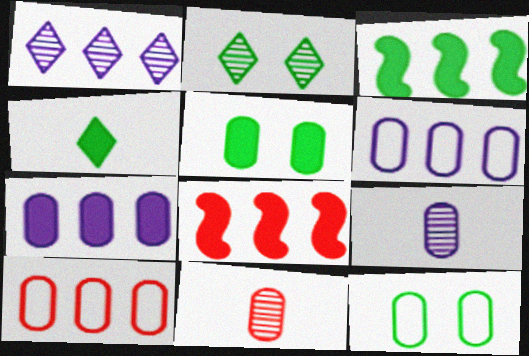[[1, 3, 10], 
[3, 4, 5], 
[5, 6, 11], 
[5, 9, 10], 
[7, 11, 12]]